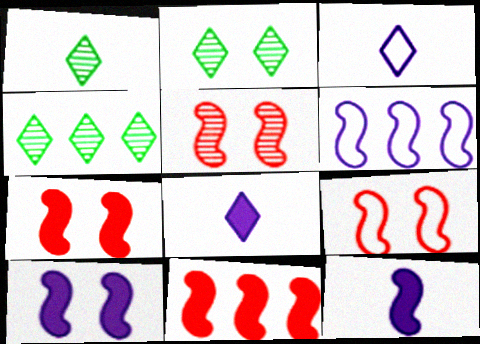[[1, 2, 4], 
[5, 7, 9]]